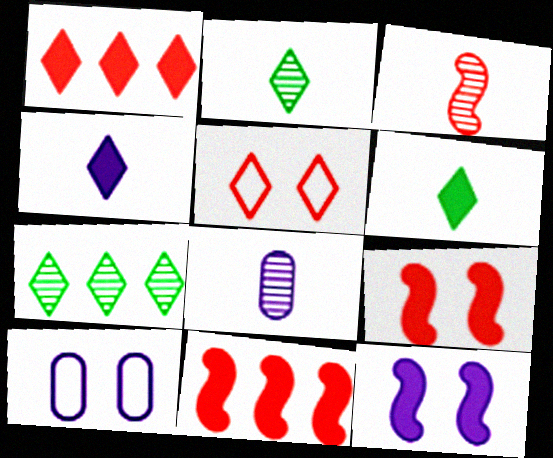[[2, 3, 8], 
[2, 10, 11], 
[4, 5, 7]]